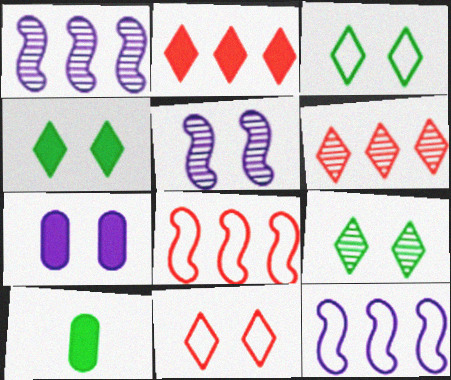[[1, 10, 11], 
[3, 4, 9]]